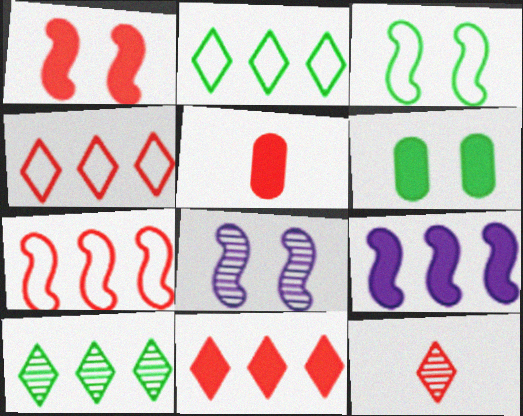[[1, 3, 8], 
[1, 5, 11], 
[2, 5, 8]]